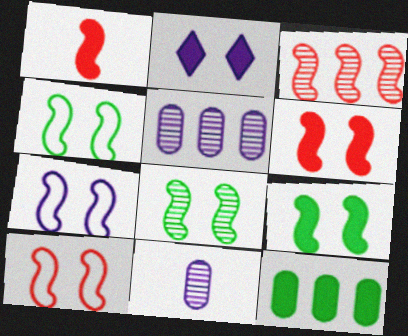[[1, 2, 12], 
[1, 3, 10], 
[4, 7, 10], 
[4, 8, 9], 
[6, 7, 8]]